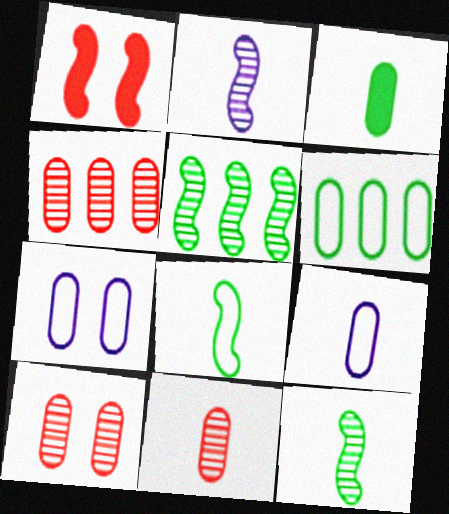[[3, 4, 7], 
[3, 9, 11], 
[4, 10, 11]]